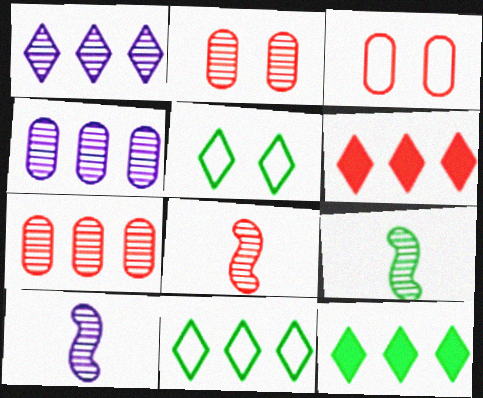[[1, 2, 9], 
[1, 6, 11], 
[3, 6, 8], 
[3, 10, 12], 
[8, 9, 10]]